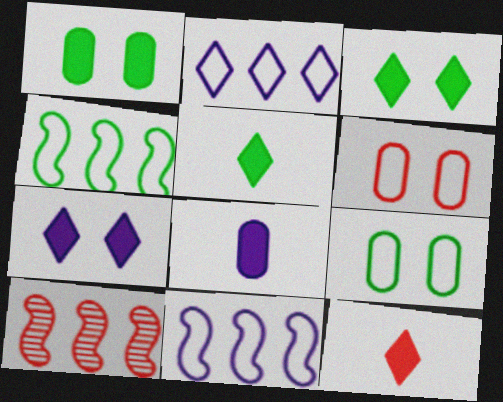[[6, 10, 12]]